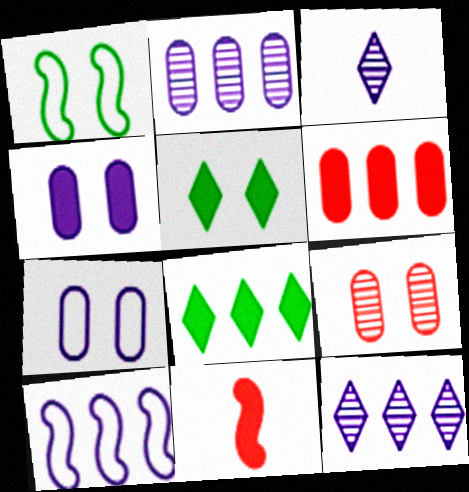[[1, 3, 6], 
[3, 4, 10], 
[4, 8, 11]]